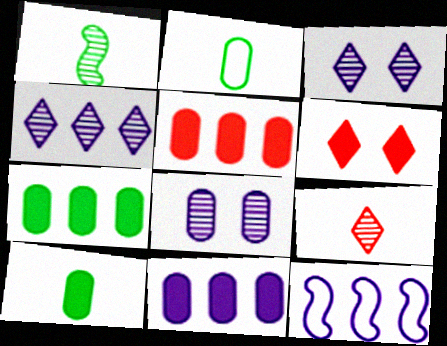[[2, 5, 8], 
[4, 11, 12], 
[5, 7, 11]]